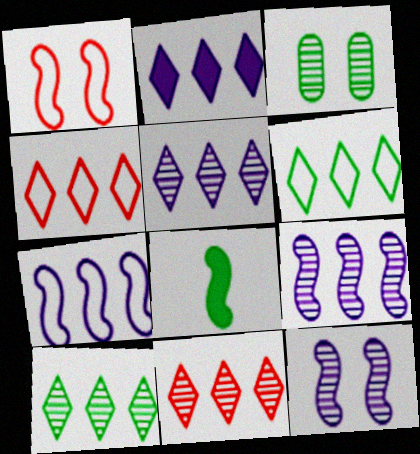[[1, 8, 9], 
[2, 4, 10], 
[2, 6, 11], 
[3, 6, 8], 
[5, 10, 11]]